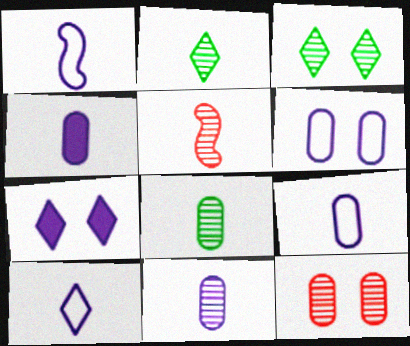[[1, 9, 10], 
[2, 5, 11], 
[4, 9, 11]]